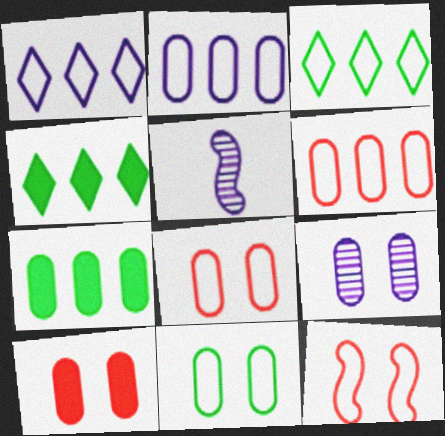[[3, 5, 10], 
[4, 5, 8], 
[9, 10, 11]]